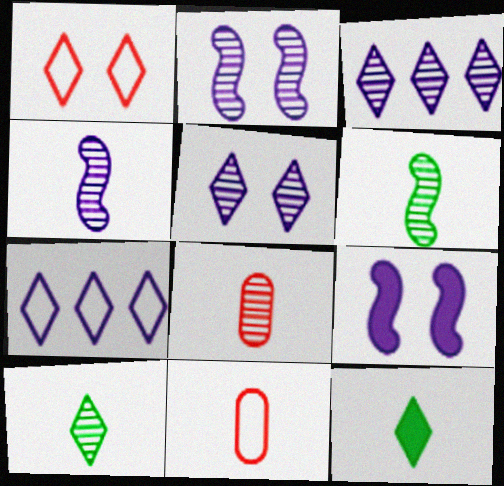[[1, 3, 12], 
[4, 8, 10], 
[4, 11, 12]]